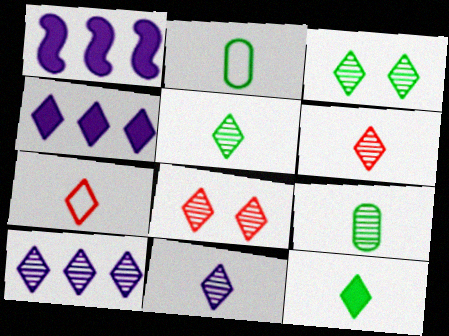[[1, 2, 8], 
[3, 4, 7], 
[3, 6, 10], 
[5, 6, 11], 
[5, 8, 10], 
[7, 11, 12]]